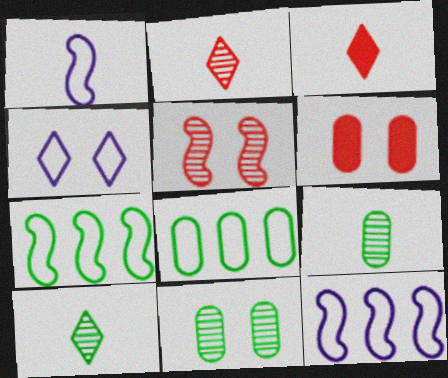[[1, 3, 9], 
[3, 11, 12], 
[6, 10, 12]]